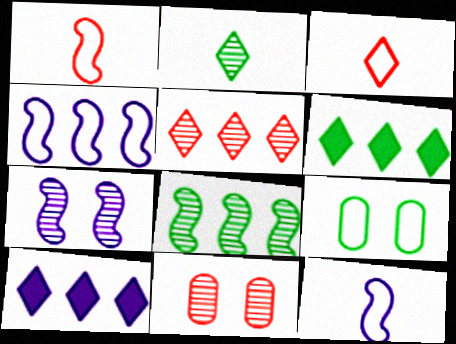[[3, 4, 9], 
[6, 11, 12]]